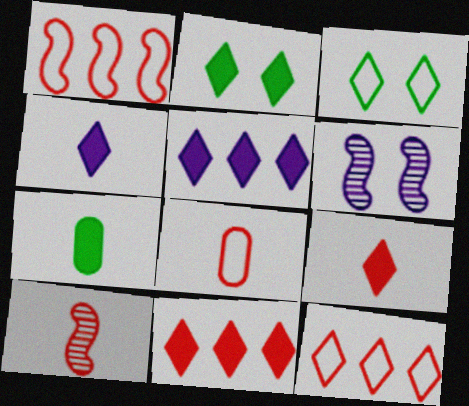[[2, 4, 11], 
[2, 5, 9], 
[6, 7, 12], 
[8, 9, 10]]